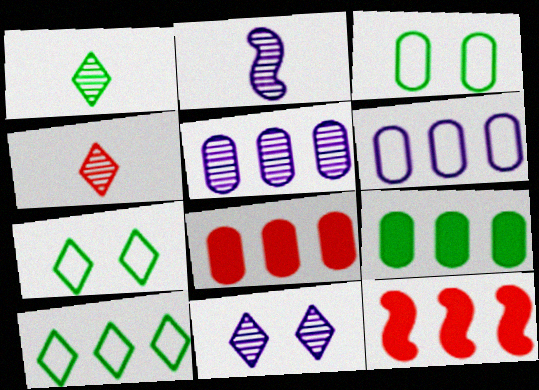[[2, 5, 11], 
[2, 7, 8], 
[5, 10, 12]]